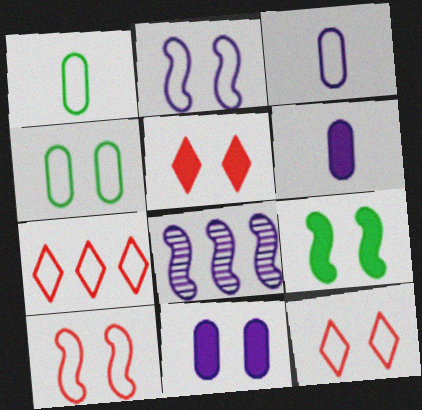[[1, 2, 7], 
[1, 5, 8], 
[2, 4, 12], 
[5, 9, 11]]